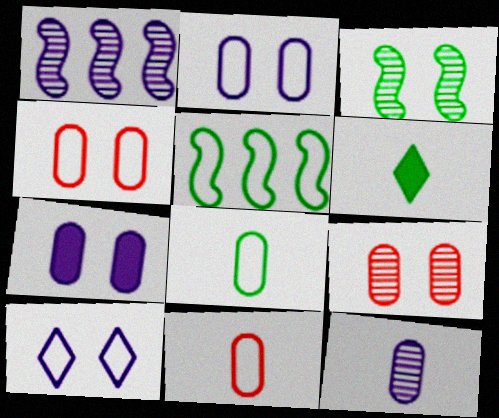[[1, 4, 6], 
[5, 10, 11]]